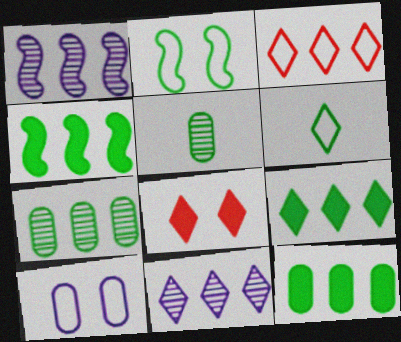[[1, 3, 12], 
[2, 5, 9], 
[3, 9, 11], 
[4, 9, 12], 
[6, 8, 11]]